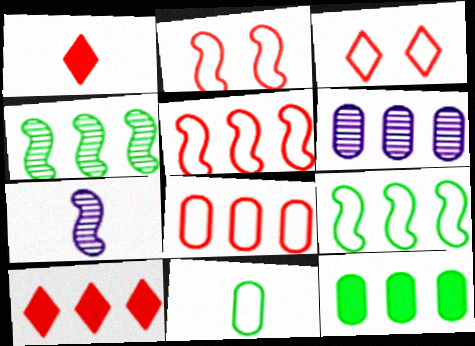[[1, 7, 11], 
[3, 7, 12], 
[6, 8, 12], 
[6, 9, 10]]